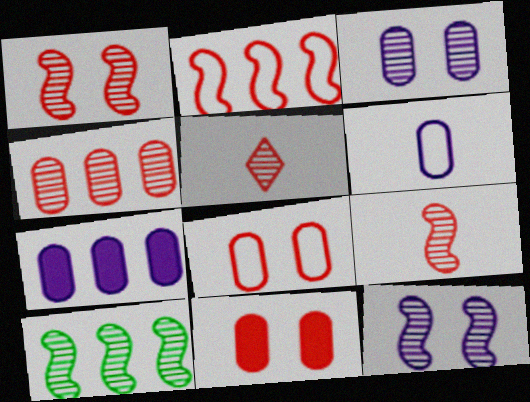[[1, 4, 5], 
[2, 5, 11], 
[3, 5, 10], 
[3, 6, 7], 
[9, 10, 12]]